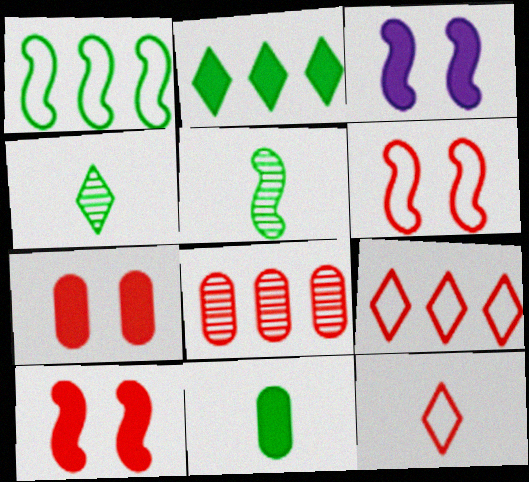[[8, 10, 12]]